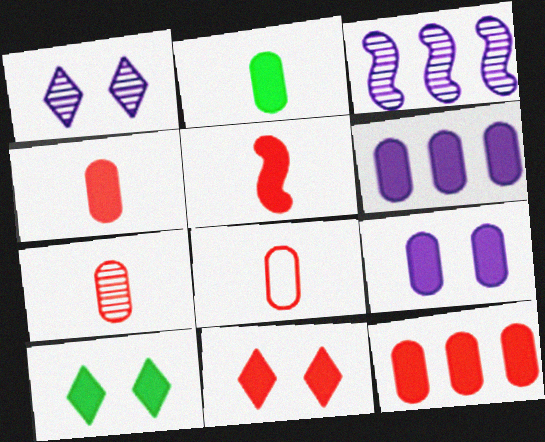[[2, 9, 12], 
[3, 8, 10], 
[4, 7, 8], 
[5, 6, 10], 
[5, 11, 12]]